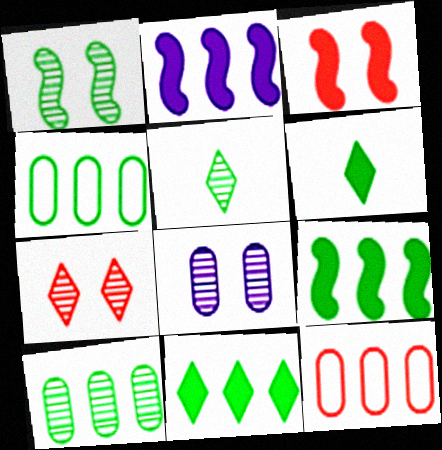[[1, 4, 6], 
[1, 5, 10], 
[1, 7, 8]]